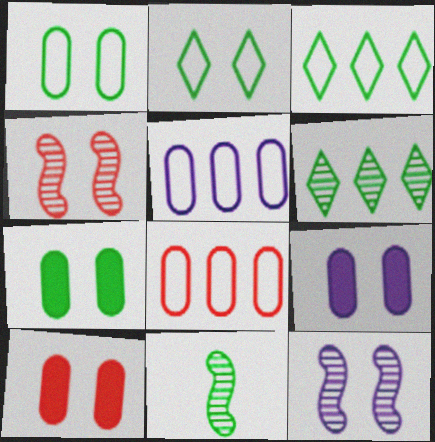[[2, 4, 9], 
[2, 10, 12], 
[3, 7, 11], 
[7, 9, 10]]